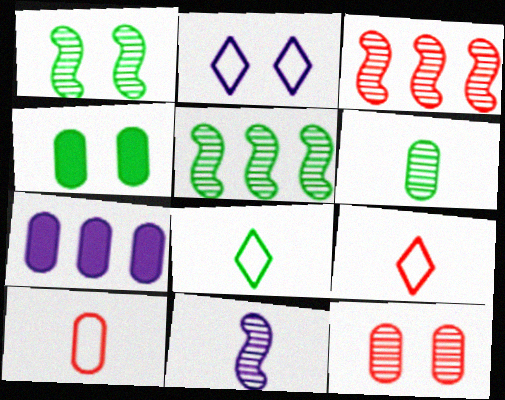[[1, 3, 11], 
[1, 7, 9], 
[2, 7, 11], 
[4, 5, 8]]